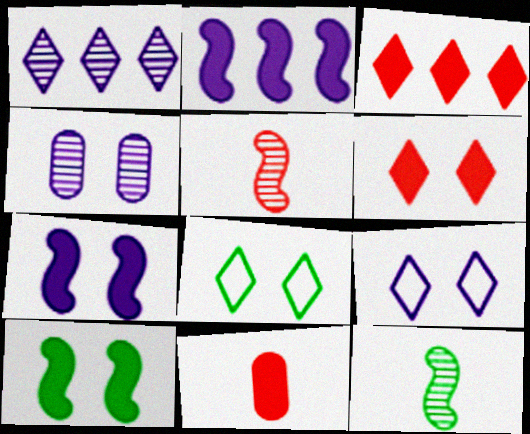[[4, 7, 9]]